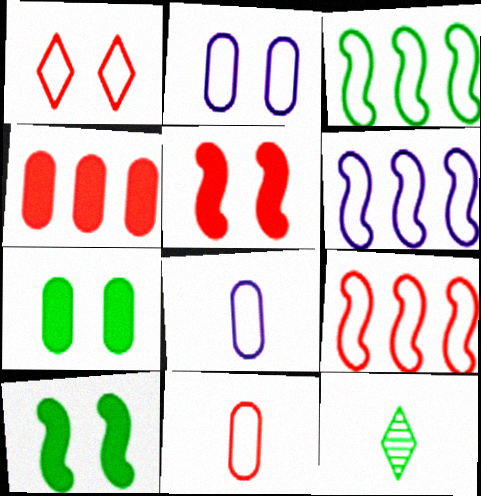[[1, 3, 8], 
[1, 9, 11], 
[3, 6, 9], 
[3, 7, 12]]